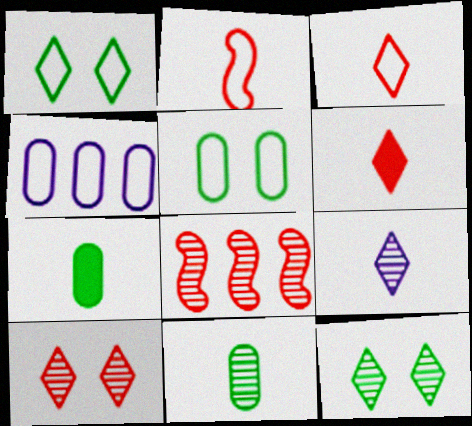[[1, 2, 4], 
[2, 7, 9]]